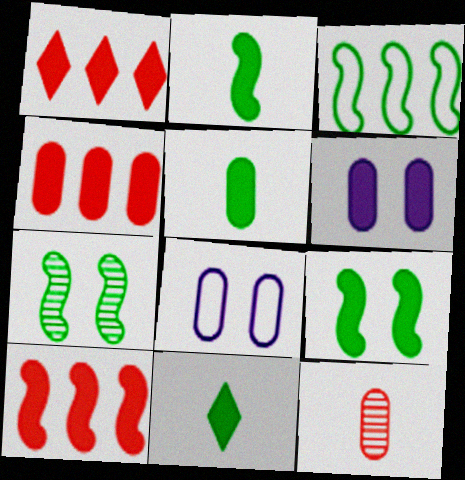[[1, 2, 6], 
[1, 4, 10], 
[2, 3, 7], 
[2, 5, 11], 
[4, 5, 6], 
[6, 10, 11]]